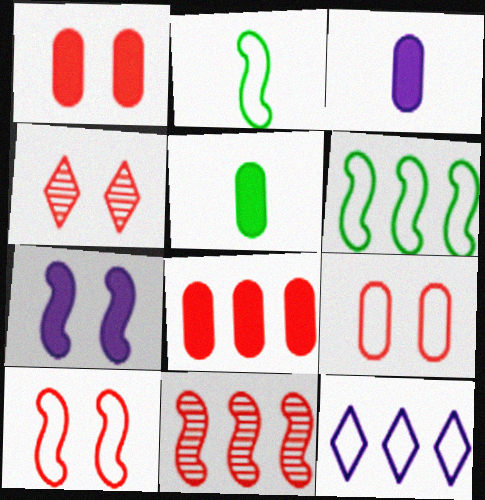[[1, 4, 10], 
[2, 7, 11], 
[2, 9, 12], 
[3, 4, 6]]